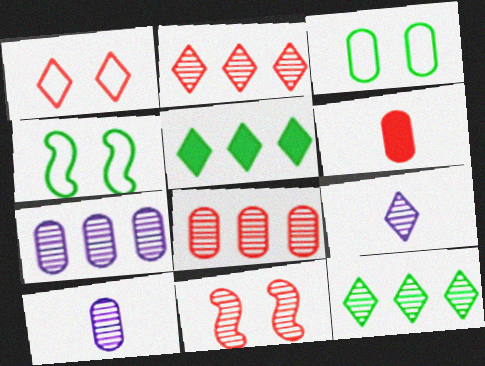[[1, 5, 9], 
[3, 6, 7], 
[10, 11, 12]]